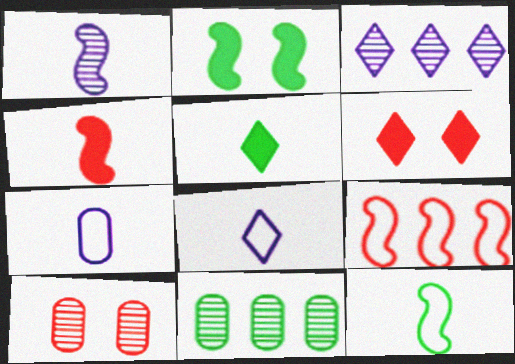[[1, 2, 9], 
[1, 4, 12]]